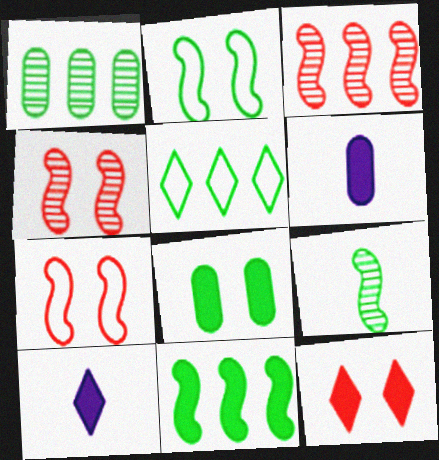[[1, 5, 11], 
[1, 7, 10], 
[2, 9, 11], 
[4, 5, 6], 
[5, 8, 9], 
[6, 11, 12]]